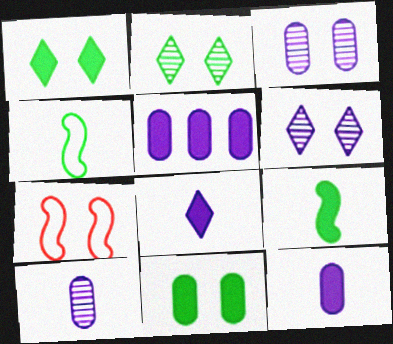[[1, 3, 7], 
[6, 7, 11]]